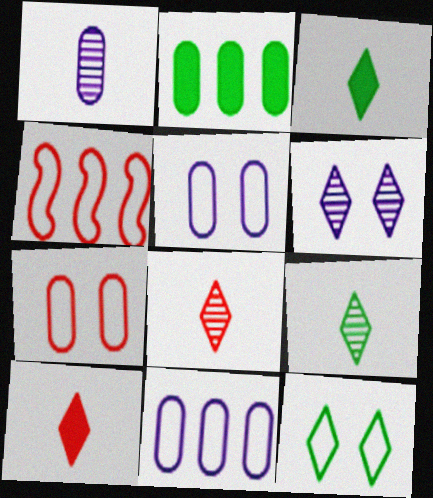[[1, 2, 7]]